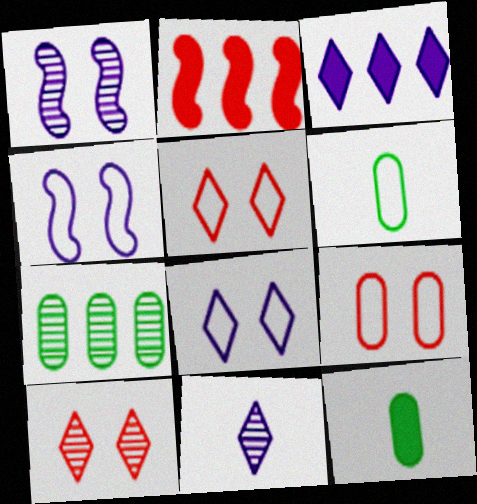[[3, 8, 11]]